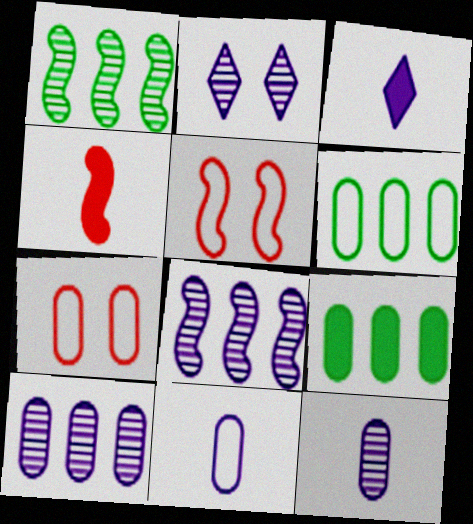[[1, 3, 7], 
[2, 4, 6], 
[2, 8, 12], 
[6, 7, 11], 
[7, 9, 12]]